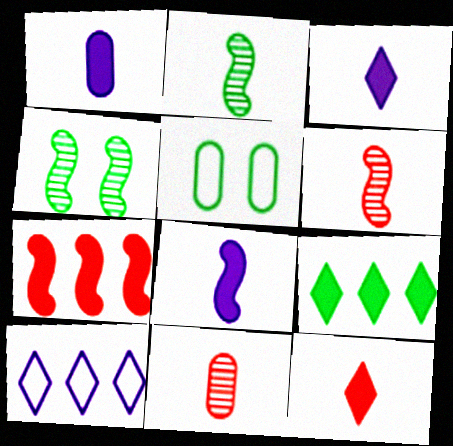[[1, 3, 8], 
[2, 5, 9]]